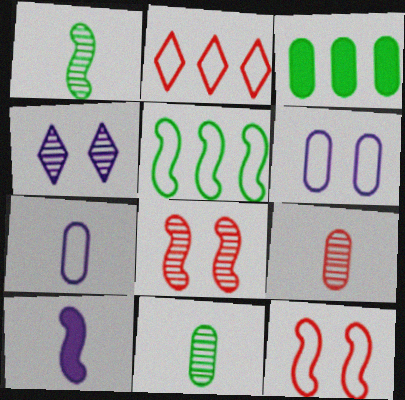[[3, 6, 9], 
[5, 8, 10]]